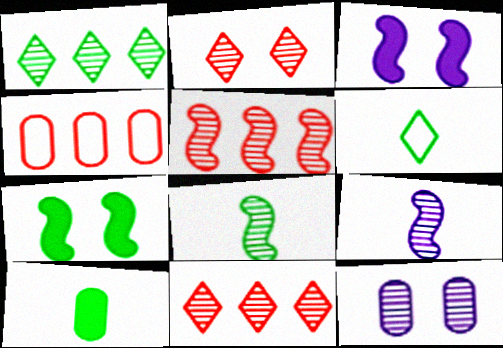[[4, 10, 12], 
[6, 8, 10], 
[8, 11, 12]]